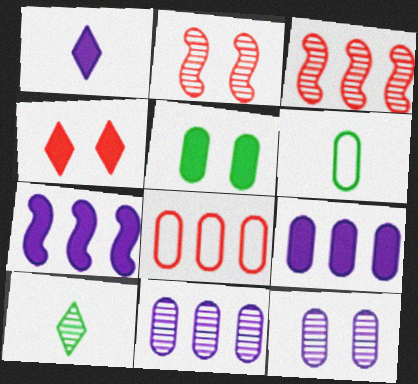[[2, 10, 11], 
[3, 10, 12]]